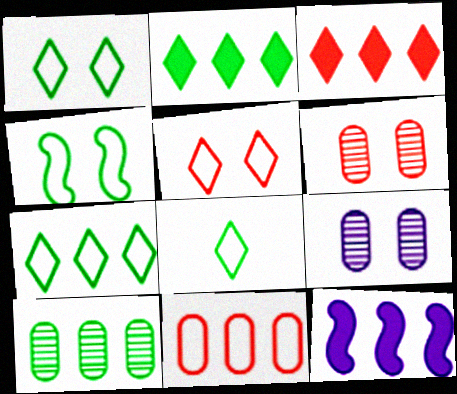[[1, 7, 8], 
[6, 8, 12]]